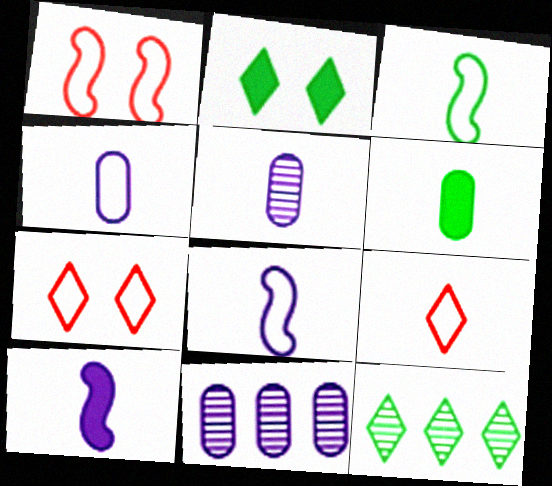[[3, 4, 9]]